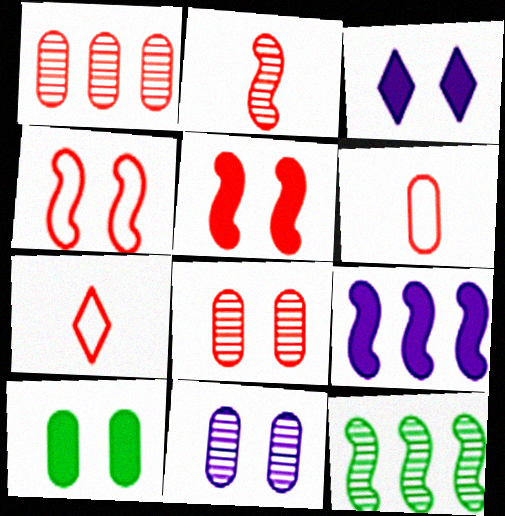[[1, 5, 7], 
[3, 5, 10], 
[3, 6, 12]]